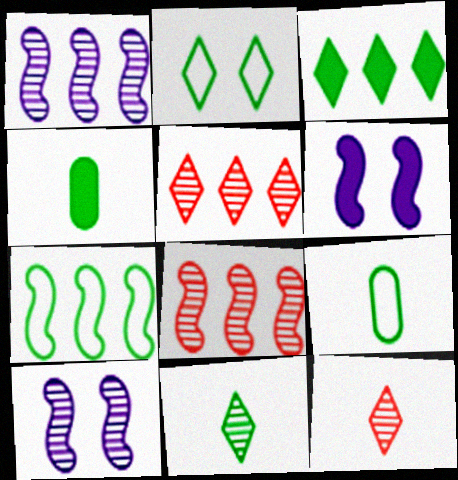[[2, 3, 11], 
[2, 7, 9], 
[5, 6, 9]]